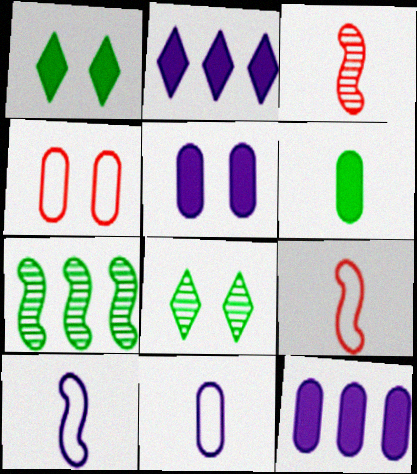[[8, 9, 12]]